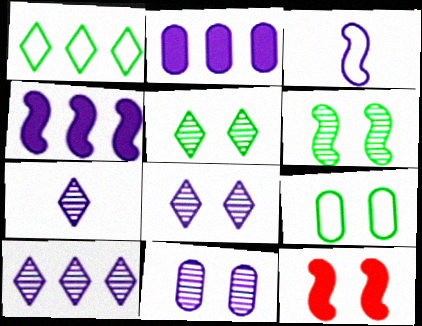[[2, 3, 8], 
[7, 8, 10], 
[8, 9, 12]]